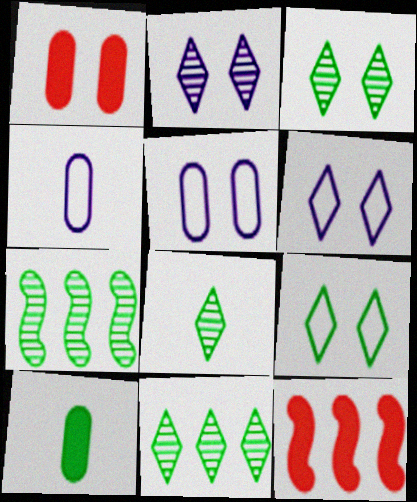[[3, 4, 12], 
[3, 8, 11], 
[5, 8, 12], 
[7, 9, 10]]